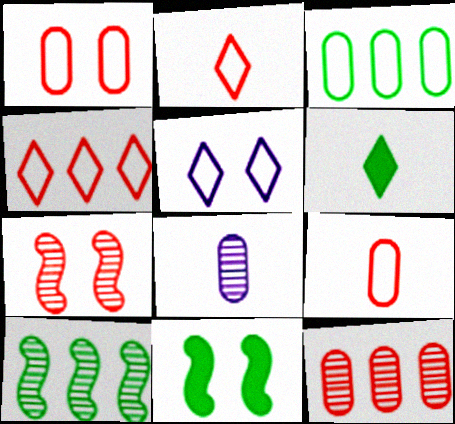[[4, 8, 11]]